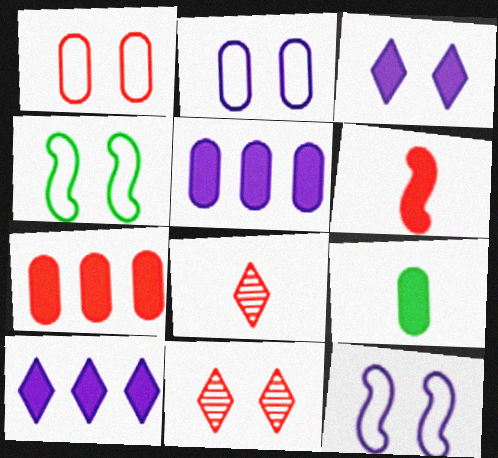[[4, 5, 8]]